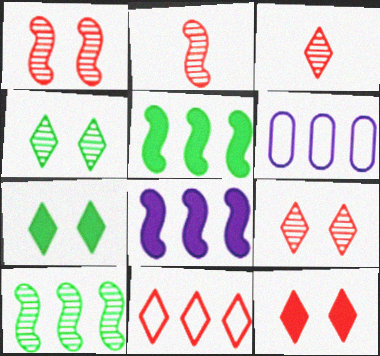[[2, 6, 7], 
[3, 11, 12]]